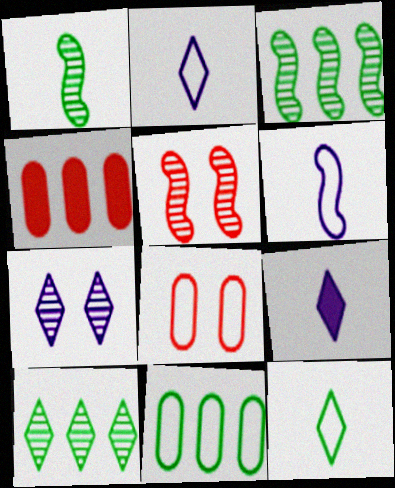[[3, 8, 9], 
[5, 9, 11]]